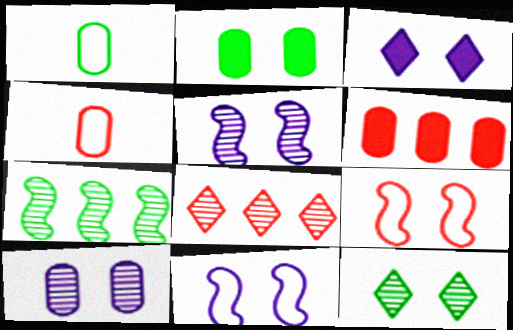[[1, 6, 10], 
[3, 4, 7], 
[3, 10, 11]]